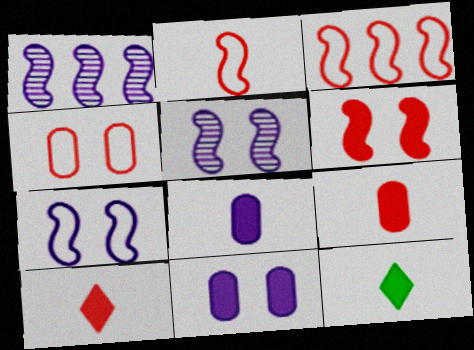[[1, 4, 12]]